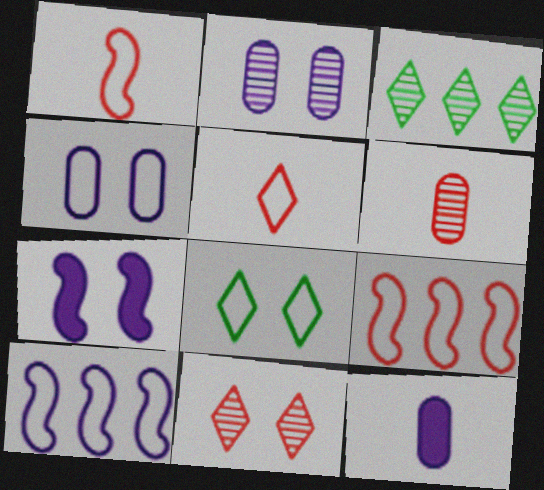[]